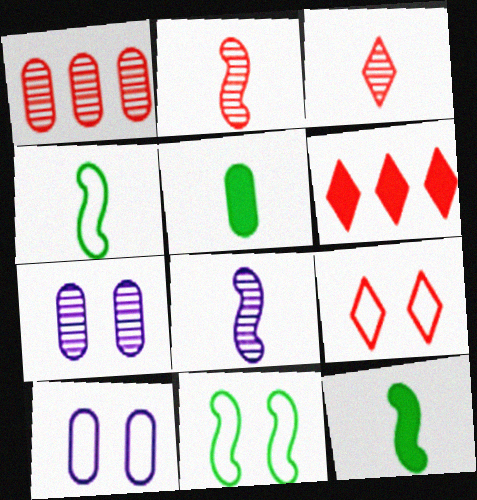[[1, 5, 10], 
[3, 6, 9], 
[4, 6, 7], 
[9, 10, 11]]